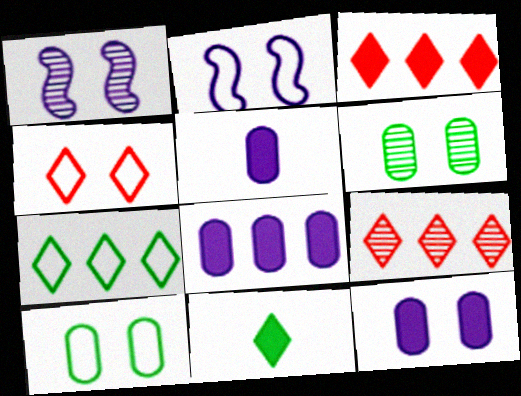[[2, 4, 10], 
[5, 8, 12]]